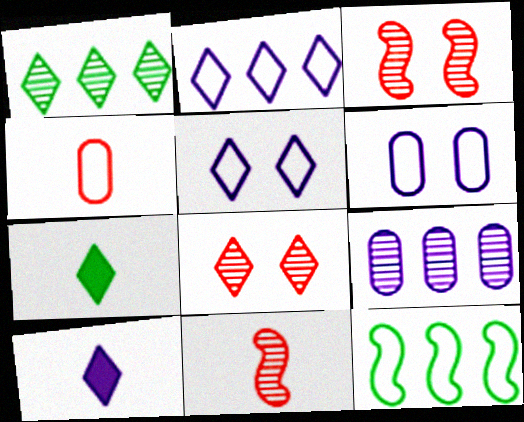[[2, 7, 8], 
[4, 5, 12]]